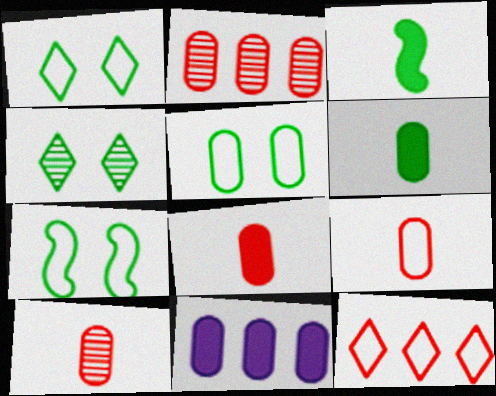[[1, 5, 7], 
[5, 10, 11], 
[8, 9, 10]]